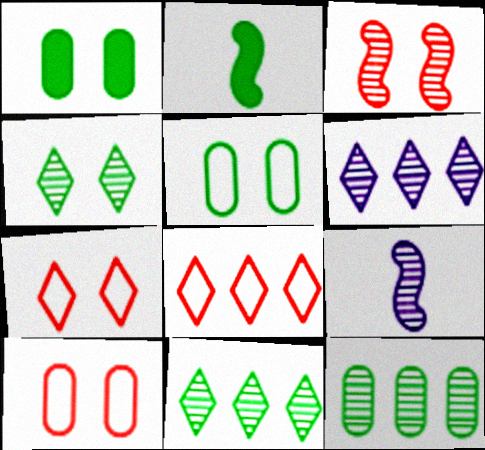[[1, 8, 9], 
[2, 5, 11], 
[2, 6, 10]]